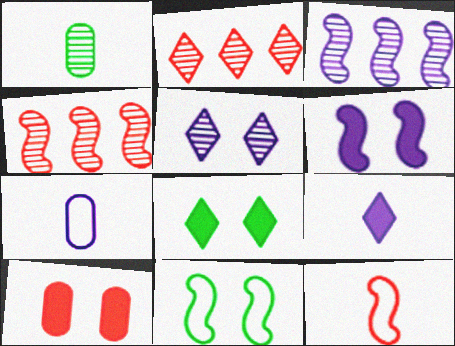[[1, 4, 5], 
[1, 9, 12], 
[2, 10, 12], 
[4, 7, 8], 
[5, 10, 11], 
[6, 8, 10]]